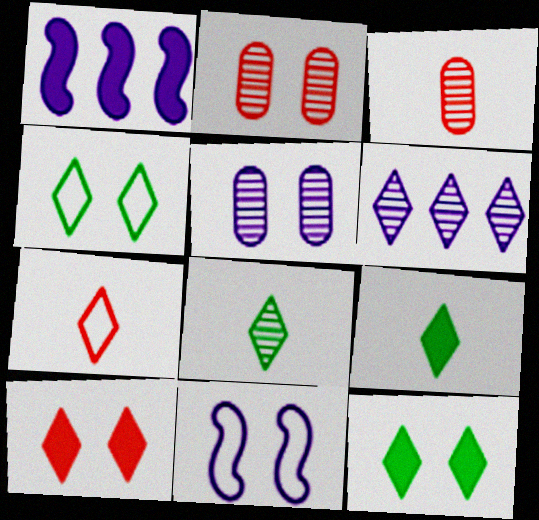[[1, 3, 4], 
[2, 11, 12], 
[6, 7, 12]]